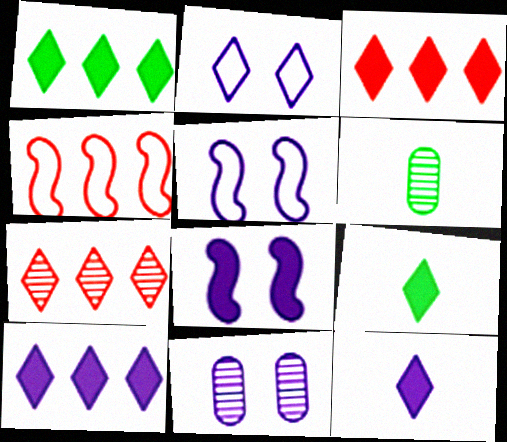[[1, 3, 10], 
[2, 7, 9], 
[2, 8, 11], 
[3, 5, 6], 
[4, 9, 11]]